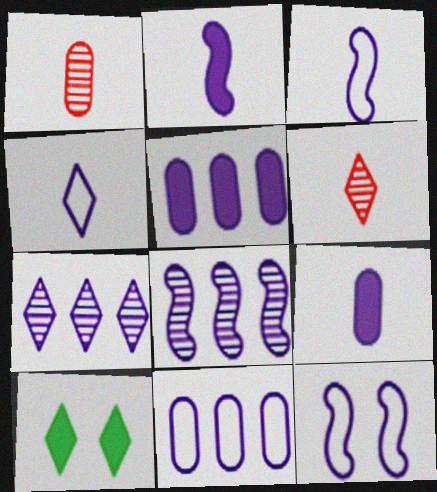[[2, 8, 12], 
[4, 11, 12], 
[7, 9, 12]]